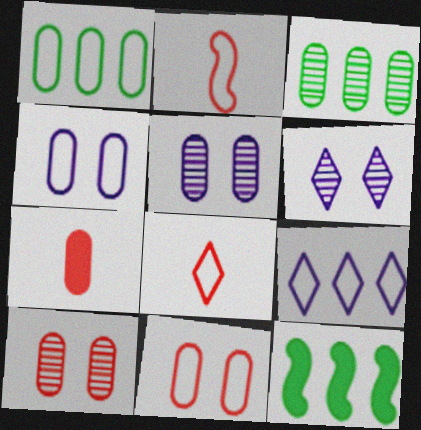[[1, 5, 7], 
[3, 4, 7], 
[5, 8, 12]]